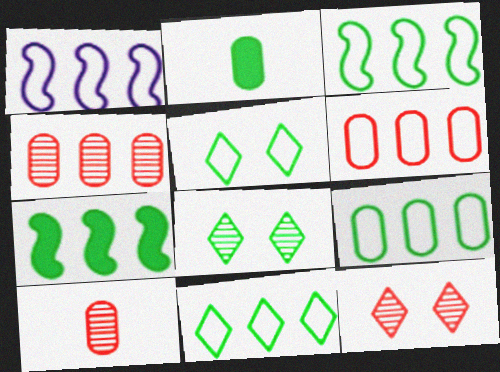[[1, 2, 12], 
[1, 6, 11], 
[2, 3, 8], 
[3, 9, 11]]